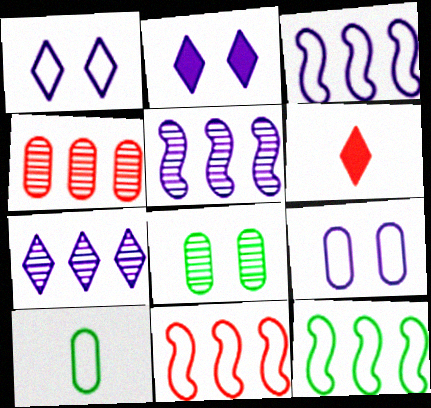[[1, 10, 11], 
[3, 6, 8], 
[3, 11, 12]]